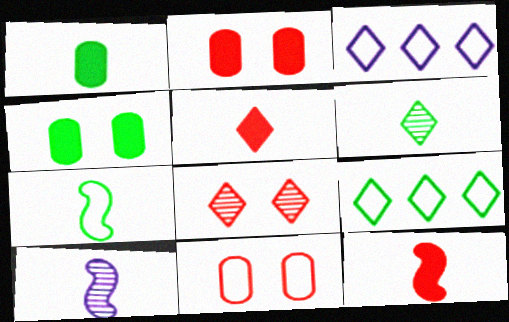[[1, 6, 7], 
[2, 9, 10], 
[3, 7, 11], 
[7, 10, 12]]